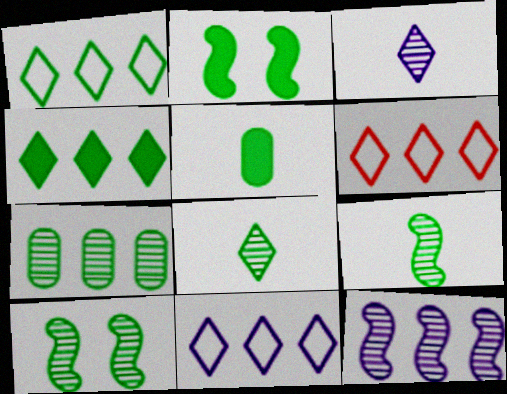[[1, 5, 10], 
[1, 6, 11], 
[2, 4, 5], 
[7, 8, 10]]